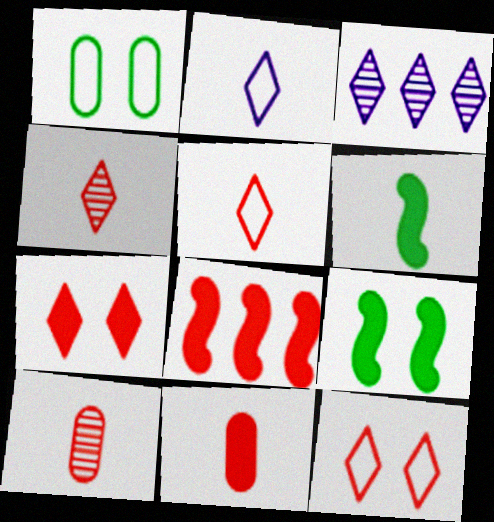[[2, 6, 10], 
[7, 8, 11], 
[8, 10, 12]]